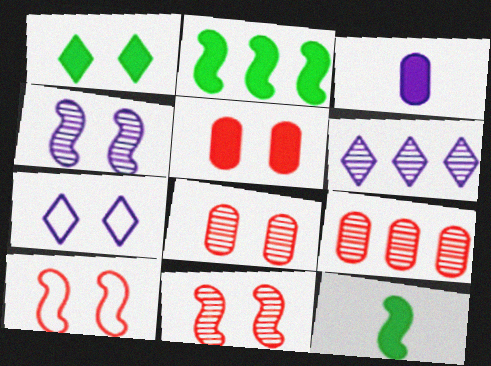[[7, 9, 12]]